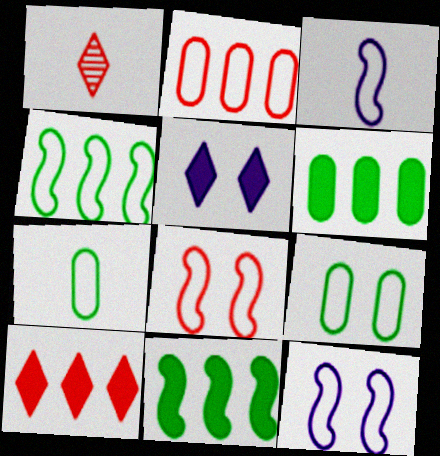[[1, 6, 12], 
[3, 4, 8]]